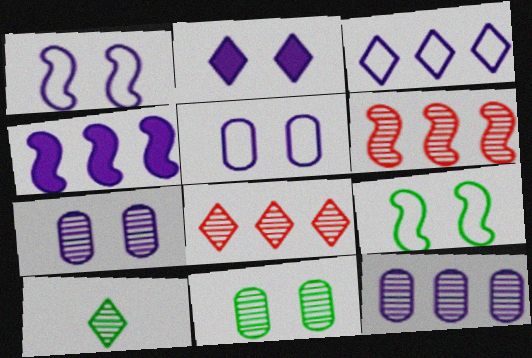[[1, 2, 7], 
[3, 4, 12], 
[6, 7, 10]]